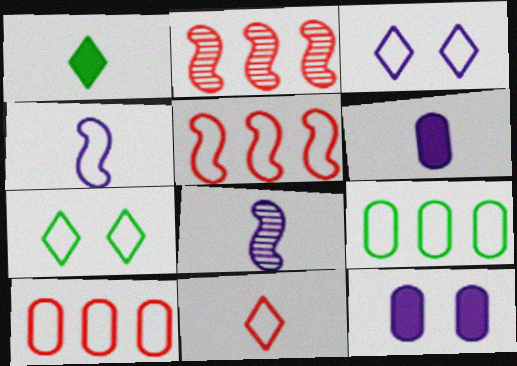[[2, 6, 7], 
[4, 7, 10]]